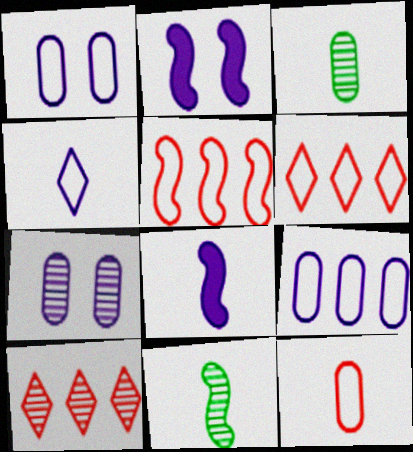[[2, 3, 6], 
[2, 5, 11], 
[7, 10, 11]]